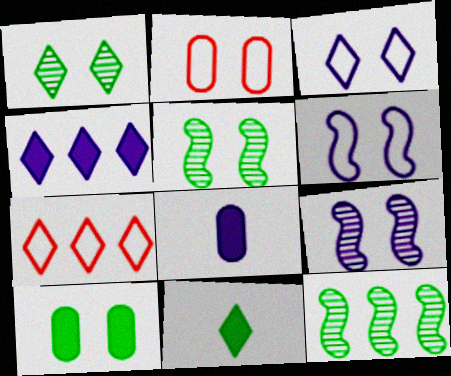[[5, 7, 8]]